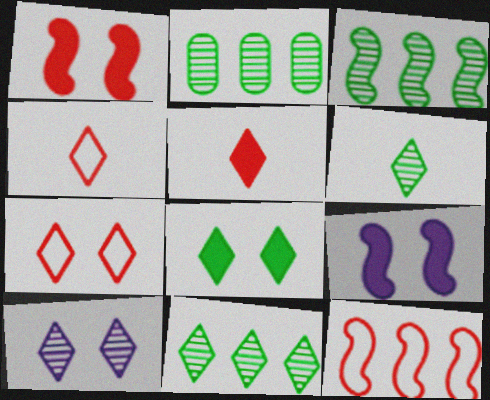[[2, 3, 11], 
[2, 4, 9], 
[7, 8, 10]]